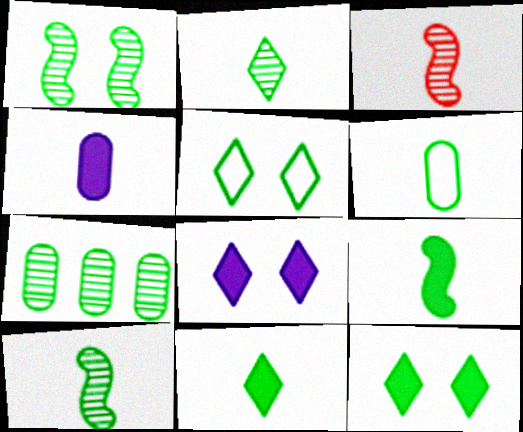[[1, 2, 7], 
[2, 6, 9], 
[5, 7, 9], 
[6, 10, 11]]